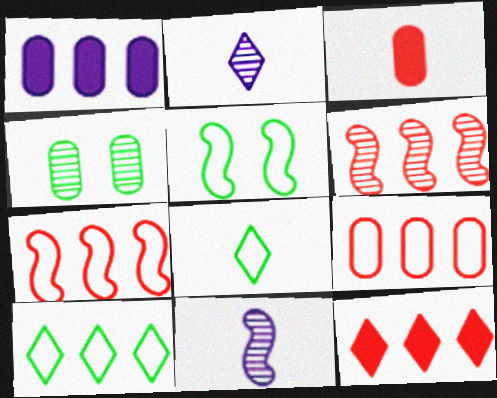[[1, 6, 10], 
[2, 4, 6], 
[3, 8, 11], 
[6, 9, 12]]